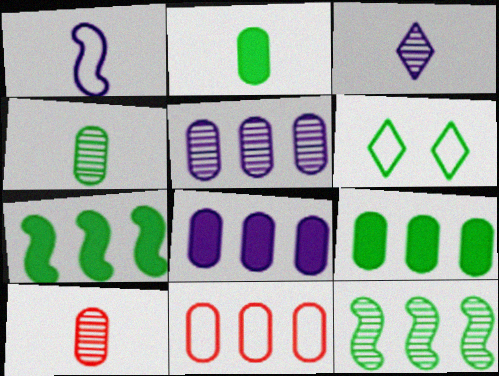[[1, 6, 11], 
[2, 6, 12], 
[4, 6, 7], 
[5, 9, 11]]